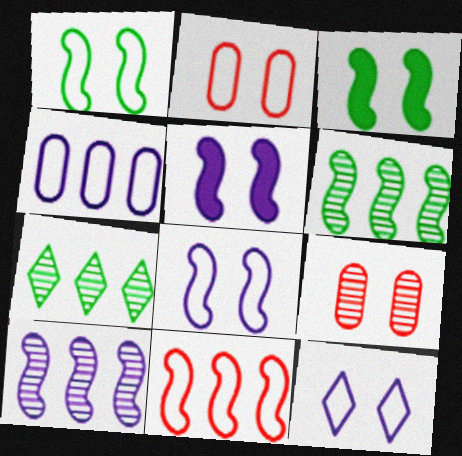[[1, 2, 12], 
[3, 9, 12]]